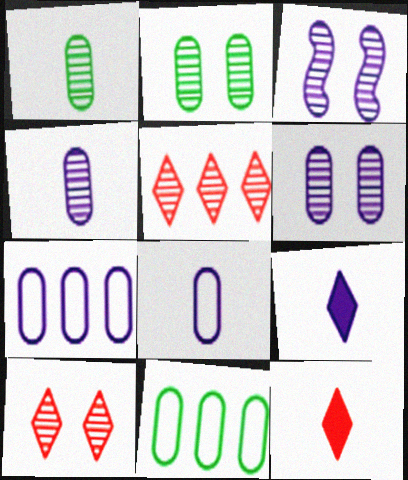[[1, 3, 5], 
[2, 3, 10], 
[3, 7, 9], 
[3, 11, 12]]